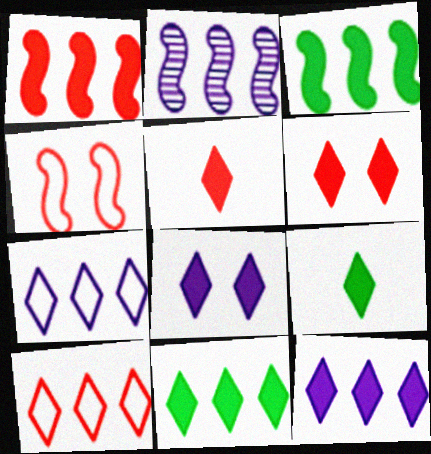[[5, 8, 11], 
[6, 9, 12]]